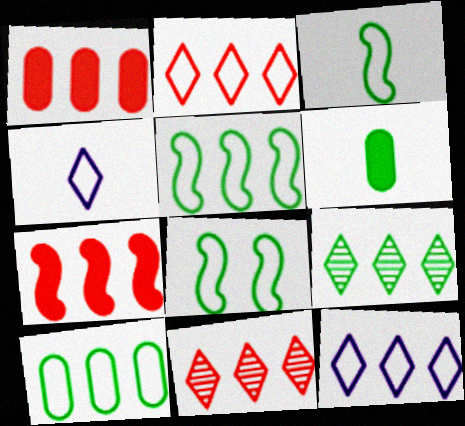[[3, 5, 8], 
[6, 8, 9]]